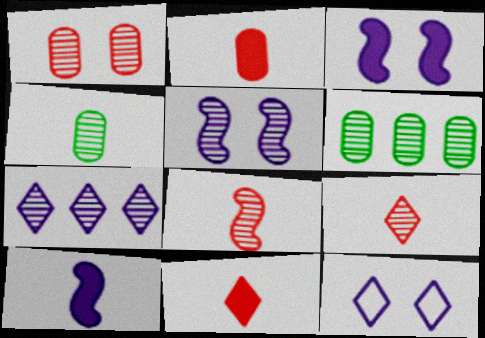[[5, 6, 9]]